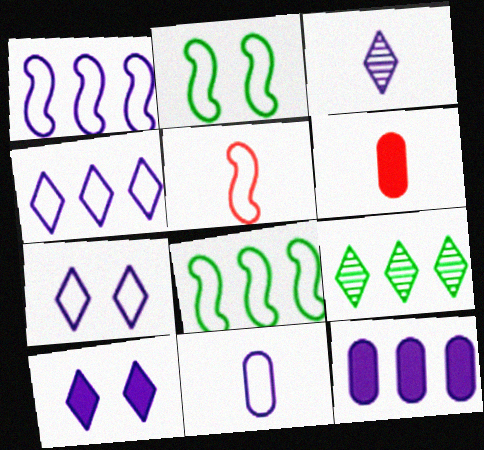[[1, 2, 5], 
[1, 7, 11], 
[3, 4, 10]]